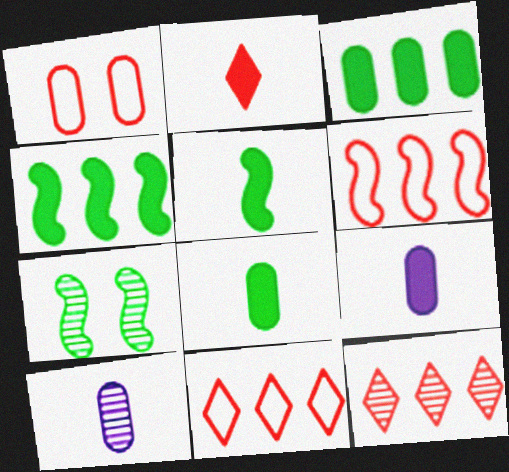[[1, 3, 10], 
[2, 5, 9], 
[7, 9, 11], 
[7, 10, 12]]